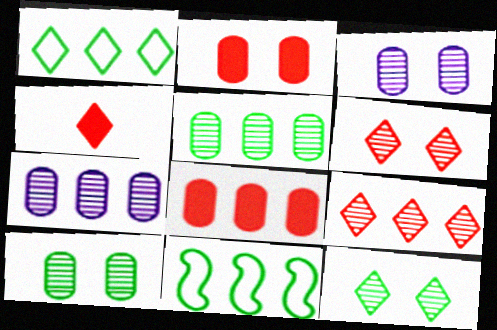[[3, 4, 11]]